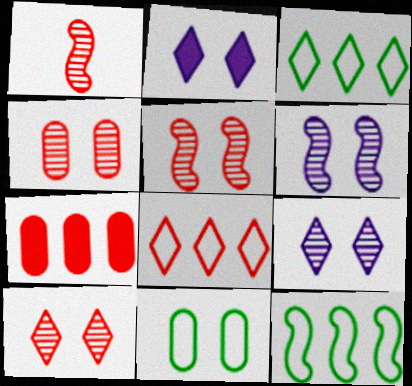[[2, 5, 11], 
[4, 5, 10]]